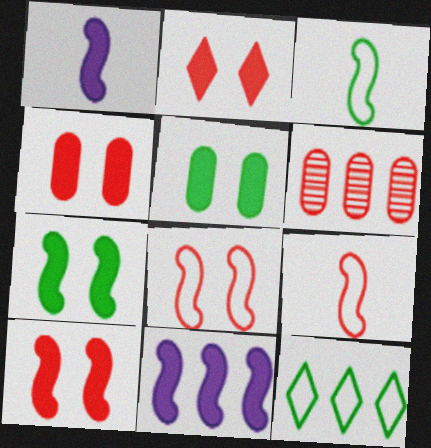[[2, 4, 10], 
[2, 6, 9], 
[6, 11, 12]]